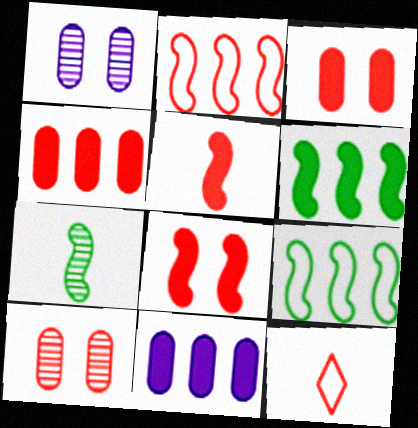[[1, 6, 12]]